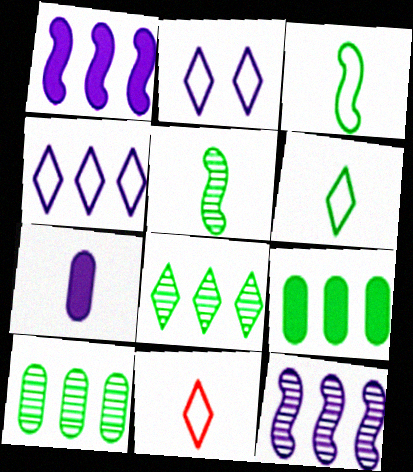[[2, 7, 12], 
[5, 7, 11]]